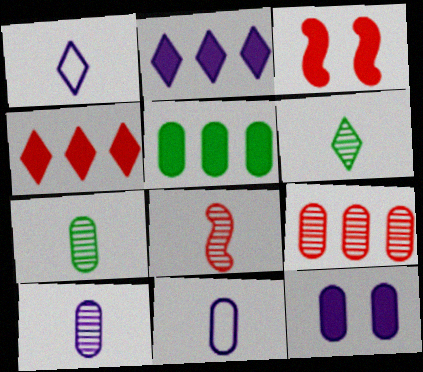[[6, 8, 10]]